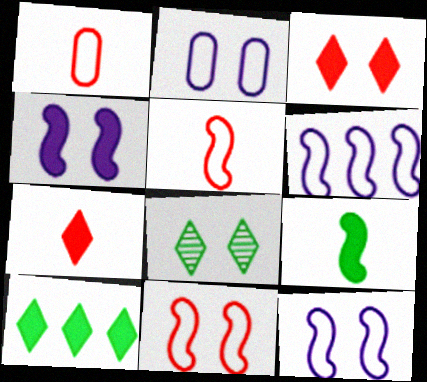[]